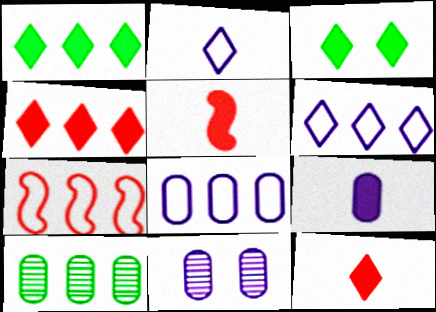[[8, 9, 11]]